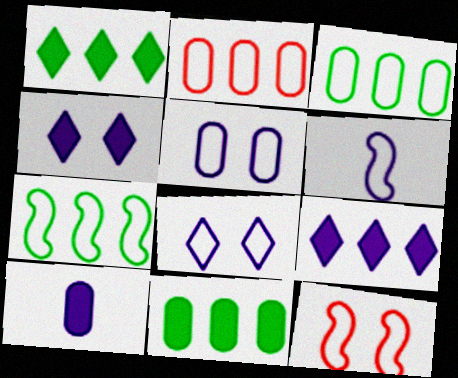[[6, 7, 12]]